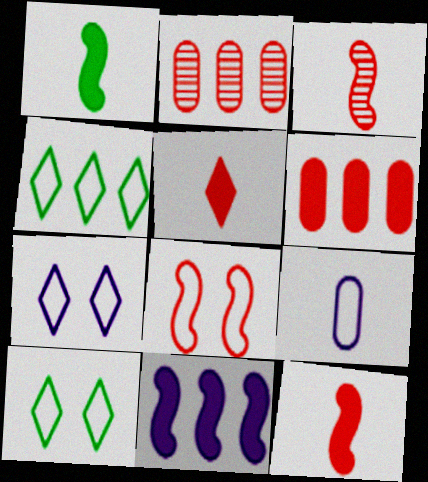[[1, 2, 7], 
[2, 4, 11], 
[2, 5, 8], 
[4, 8, 9]]